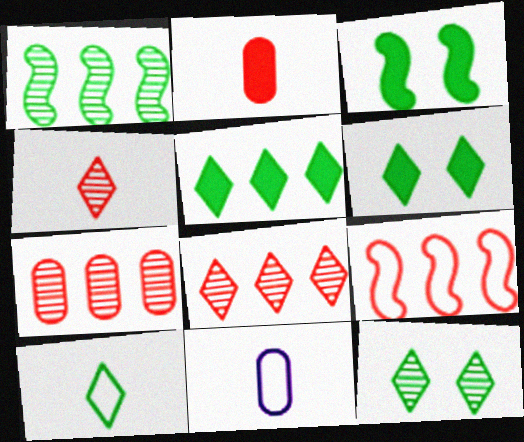[[3, 8, 11], 
[5, 10, 12]]